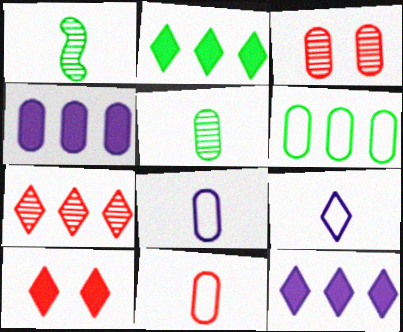[]